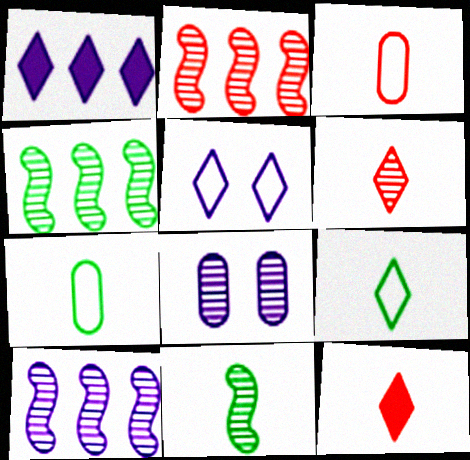[[2, 4, 10], 
[4, 6, 8]]